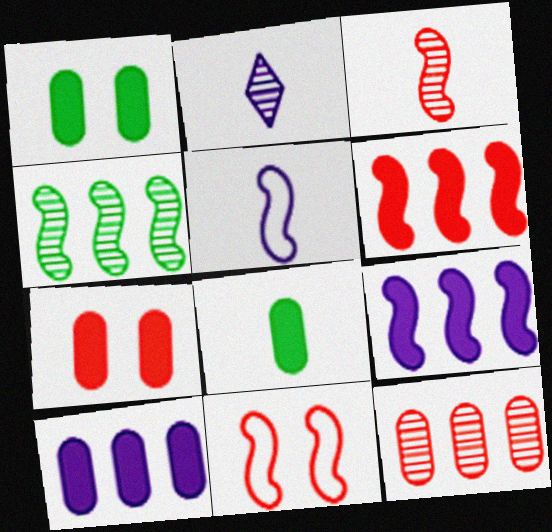[[3, 6, 11], 
[7, 8, 10]]